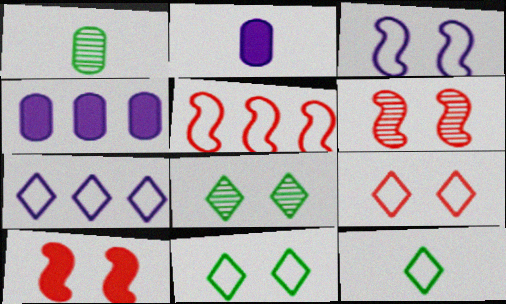[[1, 7, 10], 
[2, 5, 8], 
[4, 6, 12], 
[7, 9, 12]]